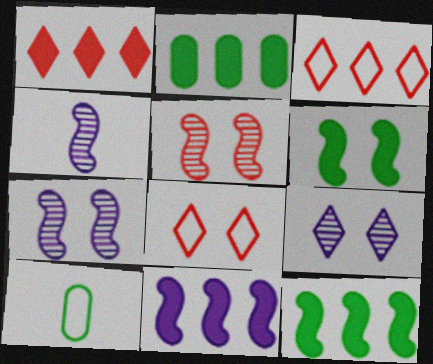[[1, 2, 11], 
[1, 7, 10], 
[2, 4, 8]]